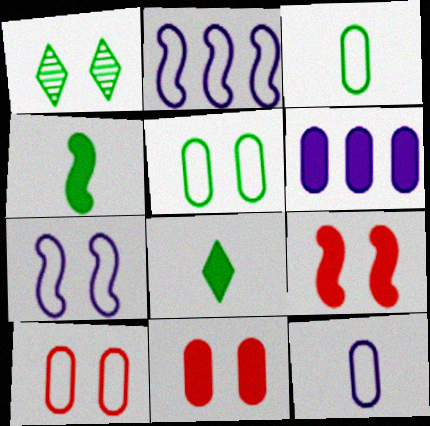[[1, 7, 11], 
[6, 8, 9]]